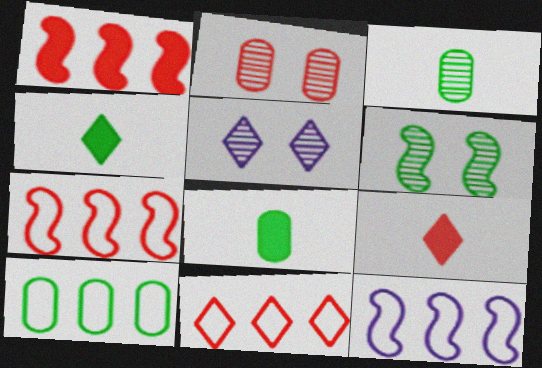[[2, 4, 12], 
[2, 5, 6], 
[2, 7, 9], 
[4, 5, 11], 
[4, 6, 10], 
[5, 7, 8], 
[10, 11, 12]]